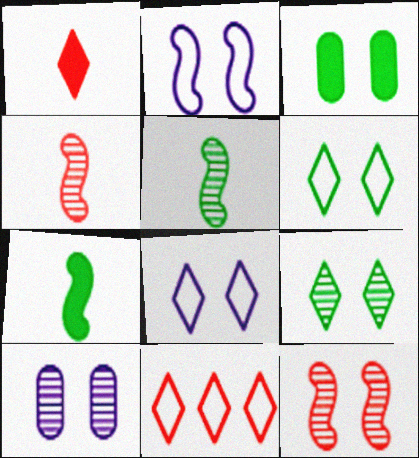[[3, 8, 12], 
[7, 10, 11], 
[9, 10, 12]]